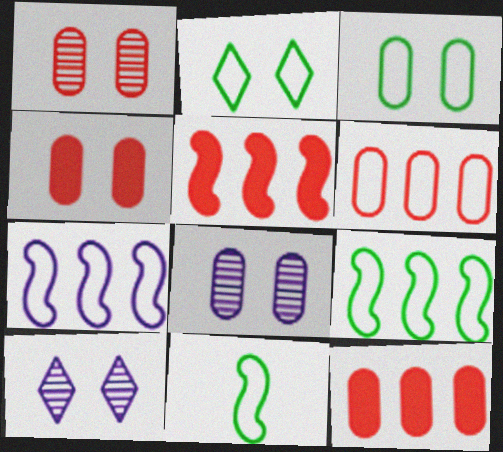[[3, 4, 8], 
[10, 11, 12]]